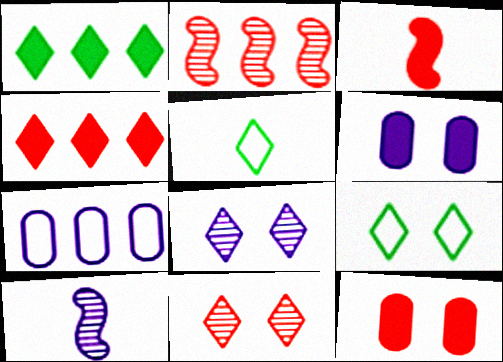[[1, 2, 7], 
[1, 3, 6], 
[2, 5, 6], 
[3, 4, 12], 
[4, 5, 8]]